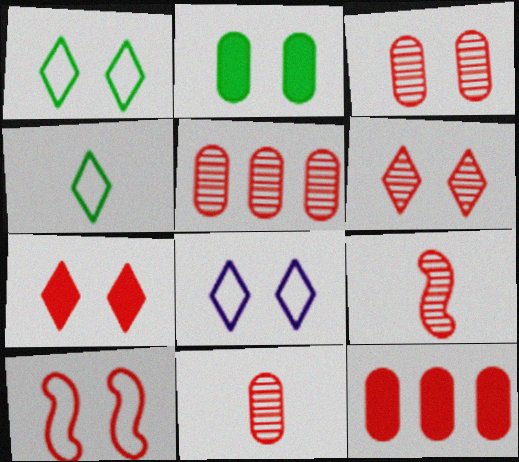[[3, 5, 11], 
[3, 7, 10], 
[5, 6, 9]]